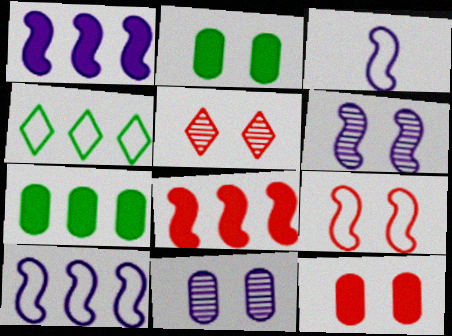[[1, 3, 6], 
[3, 5, 7], 
[5, 9, 12]]